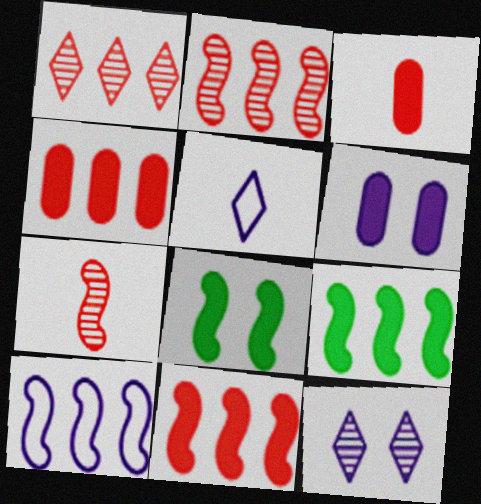[[2, 9, 10], 
[7, 8, 10]]